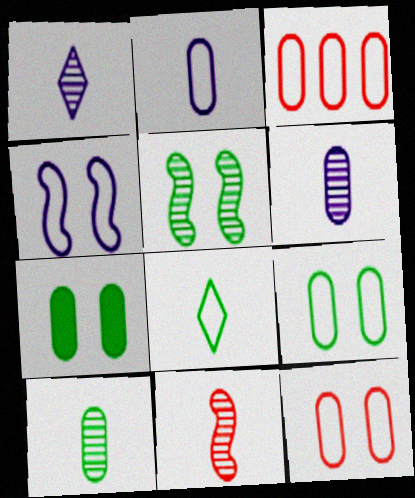[[1, 10, 11], 
[2, 3, 9], 
[3, 4, 8], 
[3, 6, 7]]